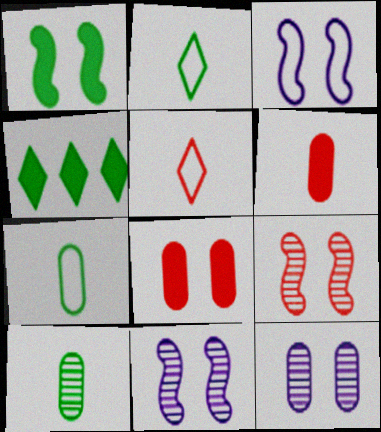[[1, 3, 9]]